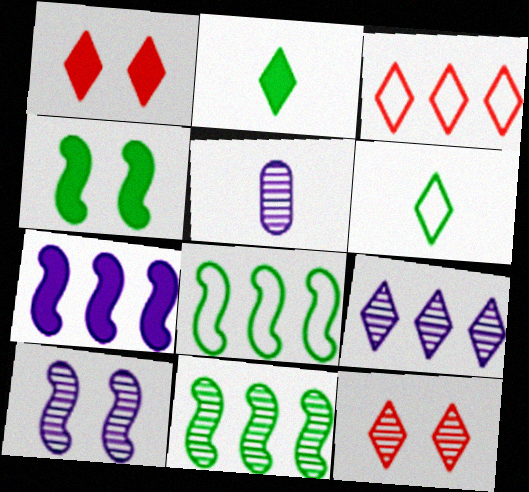[[1, 5, 8], 
[1, 6, 9], 
[3, 4, 5], 
[5, 9, 10], 
[5, 11, 12]]